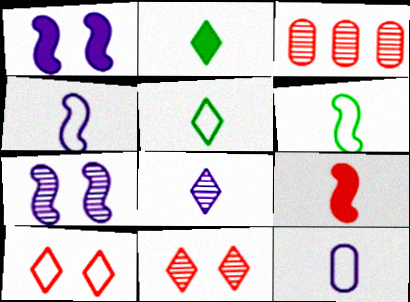[[1, 3, 5], 
[3, 9, 10]]